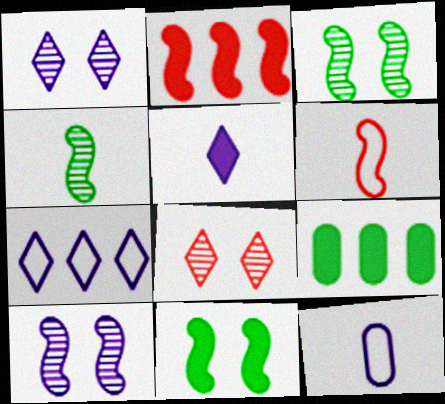[[1, 5, 7], 
[1, 6, 9]]